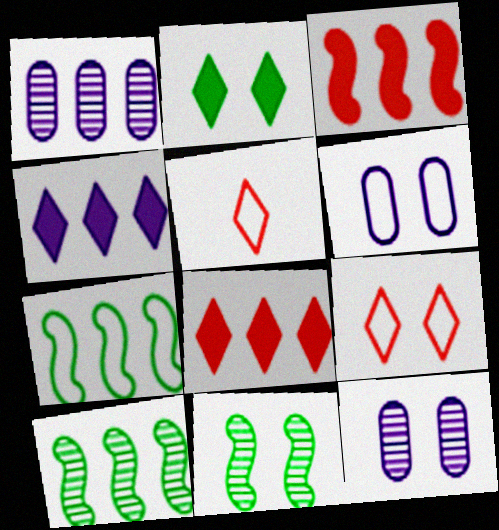[[1, 7, 8], 
[5, 6, 7]]